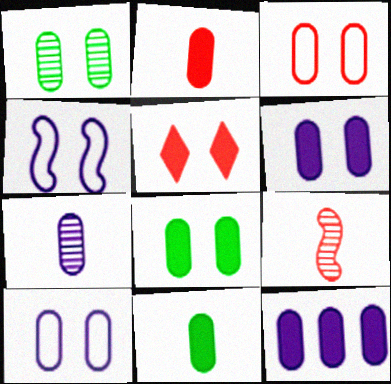[[1, 3, 6], 
[1, 4, 5], 
[2, 8, 12], 
[7, 10, 12]]